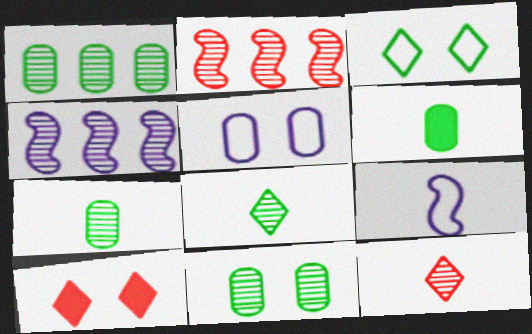[[1, 7, 11], 
[1, 9, 10], 
[4, 11, 12], 
[6, 9, 12]]